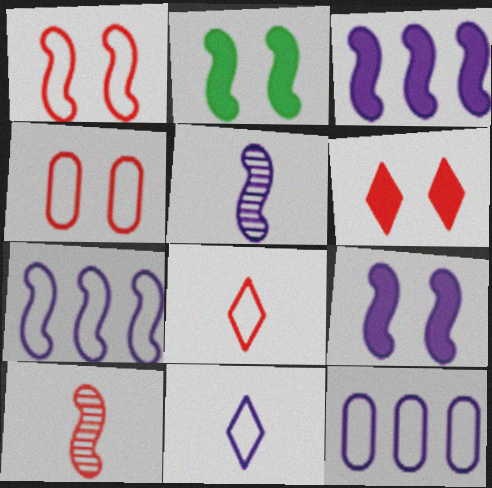[[2, 7, 10], 
[5, 7, 9]]